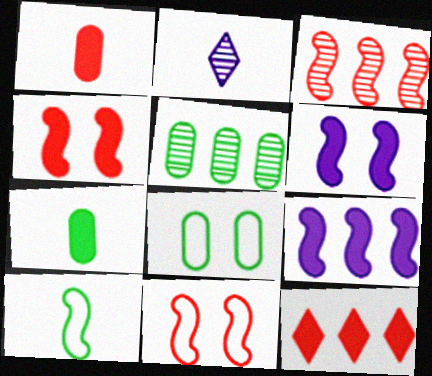[[1, 2, 10], 
[1, 4, 12], 
[3, 6, 10], 
[5, 7, 8], 
[6, 7, 12]]